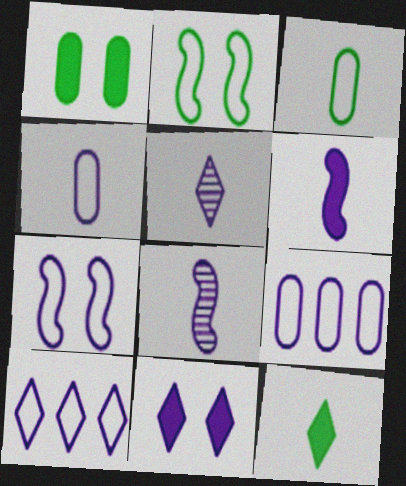[[4, 5, 6], 
[4, 7, 10], 
[5, 10, 11], 
[8, 9, 11]]